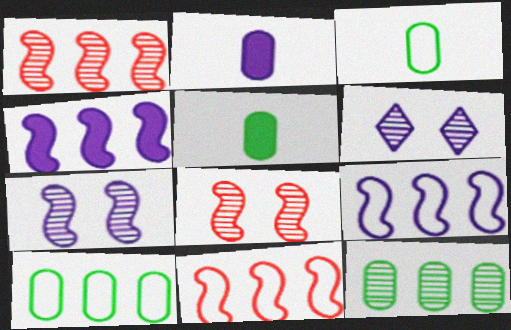[[2, 6, 9], 
[5, 6, 11]]